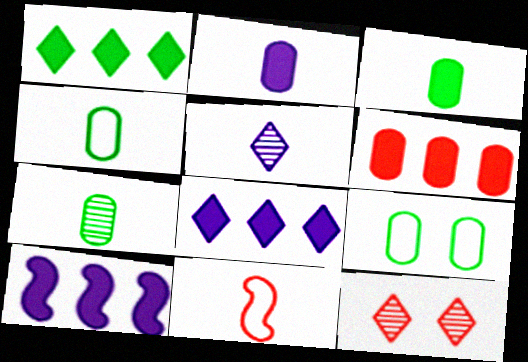[[1, 6, 10], 
[3, 4, 7], 
[3, 5, 11], 
[4, 10, 12], 
[6, 11, 12]]